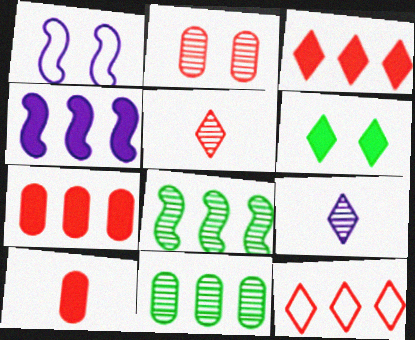[[1, 2, 6], 
[2, 8, 9], 
[4, 6, 10], 
[4, 11, 12], 
[6, 9, 12]]